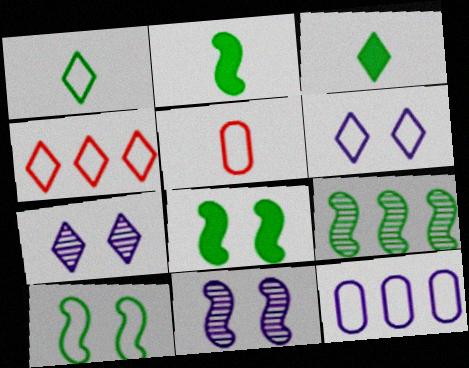[[1, 4, 6], 
[2, 9, 10], 
[3, 4, 7]]